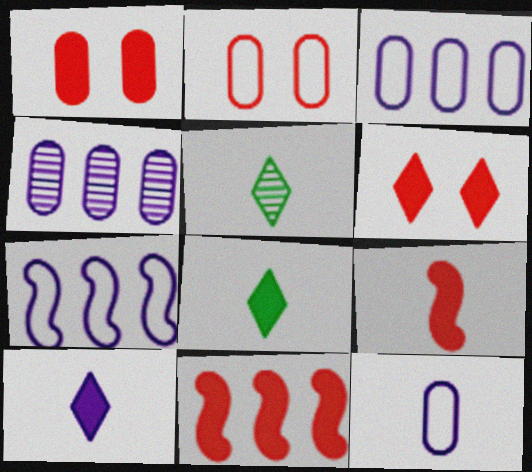[[1, 5, 7], 
[5, 9, 12]]